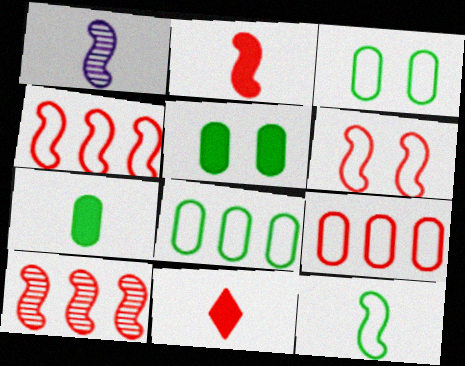[[1, 2, 12], 
[2, 6, 10]]